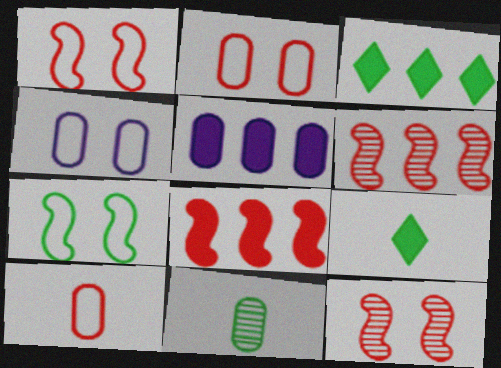[[2, 5, 11], 
[3, 5, 8], 
[3, 7, 11], 
[4, 6, 9]]